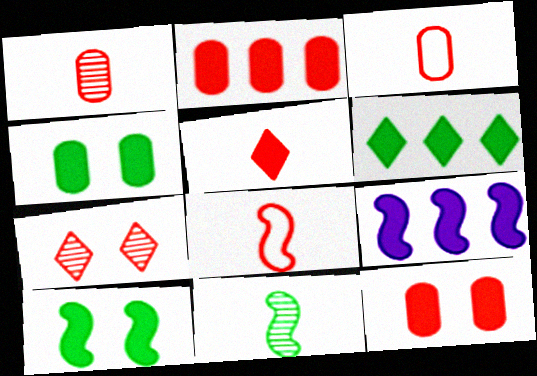[[1, 5, 8], 
[2, 6, 9], 
[2, 7, 8], 
[4, 5, 9]]